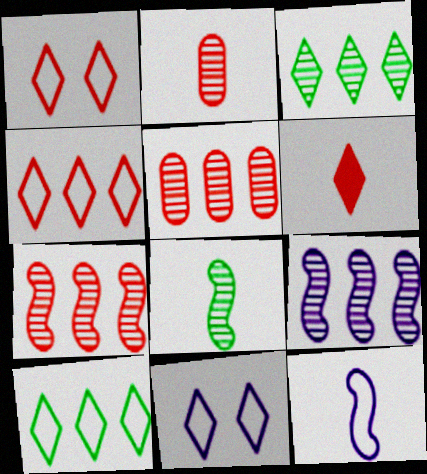[[3, 5, 9], 
[3, 6, 11]]